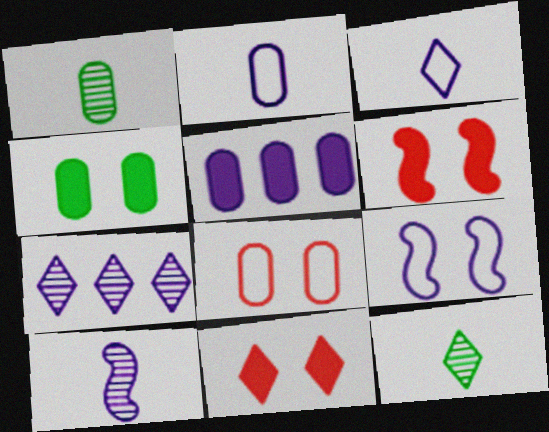[[1, 5, 8]]